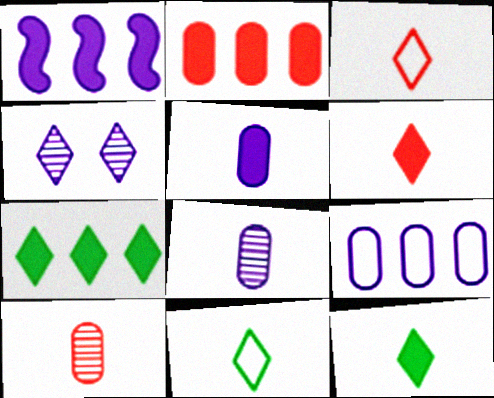[[1, 2, 7], 
[3, 4, 7]]